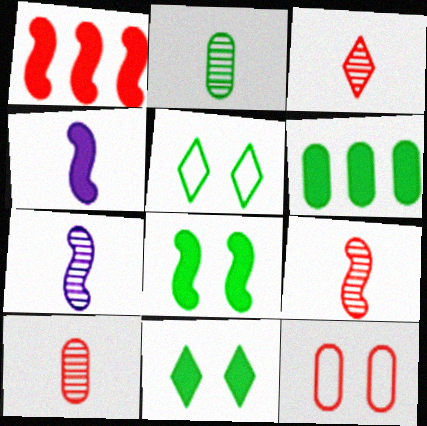[[1, 3, 12], 
[1, 4, 8], 
[2, 3, 7], 
[3, 9, 10]]